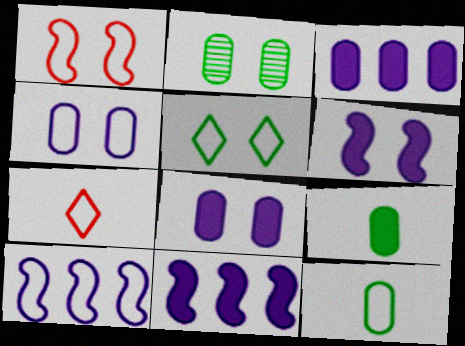[[1, 4, 5], 
[2, 7, 11]]